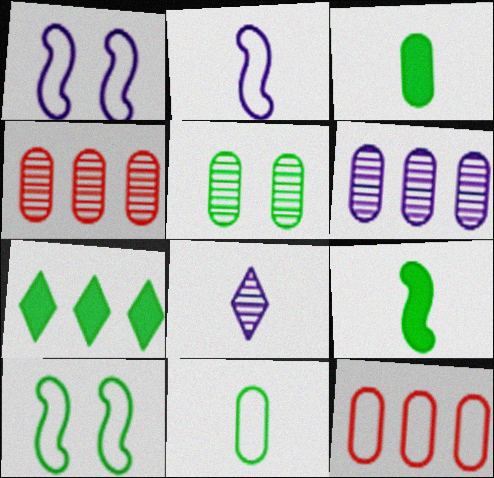[]